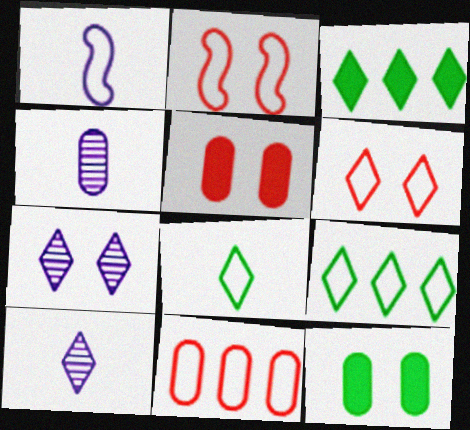[[2, 3, 4], 
[2, 7, 12], 
[3, 6, 10], 
[4, 11, 12]]